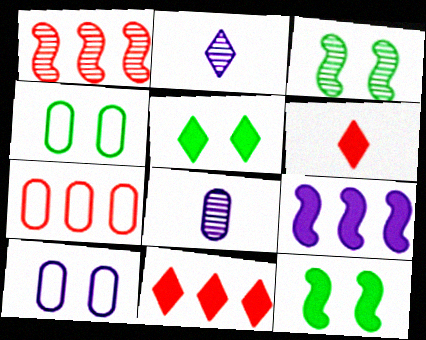[[1, 7, 11], 
[2, 7, 12], 
[2, 9, 10], 
[3, 4, 5]]